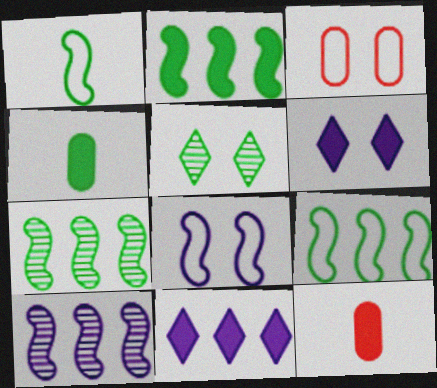[[2, 6, 12], 
[2, 7, 9], 
[4, 5, 9]]